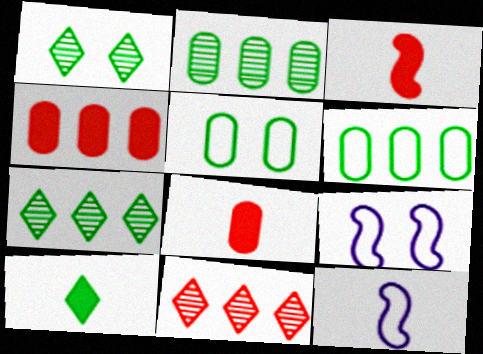[[1, 4, 12], 
[7, 8, 9]]